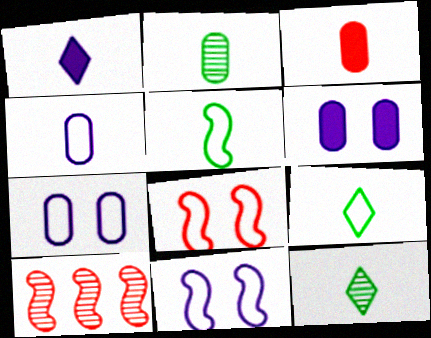[[2, 3, 4], 
[6, 9, 10]]